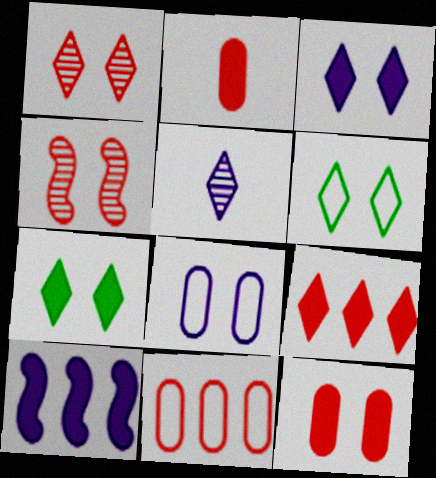[[1, 3, 6], 
[2, 7, 10], 
[4, 7, 8], 
[5, 6, 9], 
[5, 8, 10]]